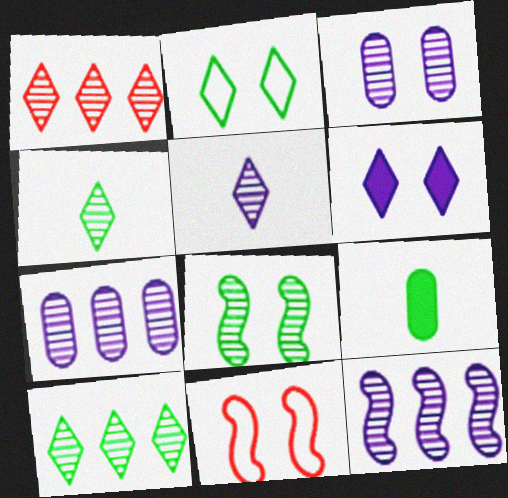[[3, 5, 12]]